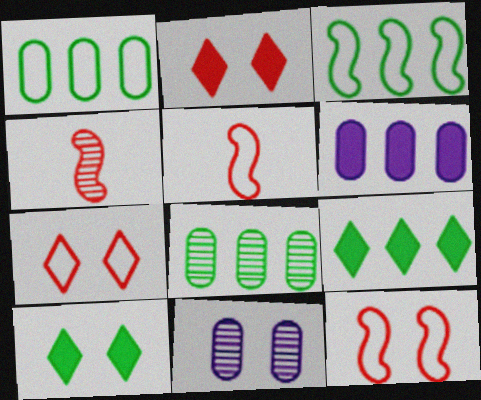[[3, 8, 9], 
[5, 9, 11], 
[10, 11, 12]]